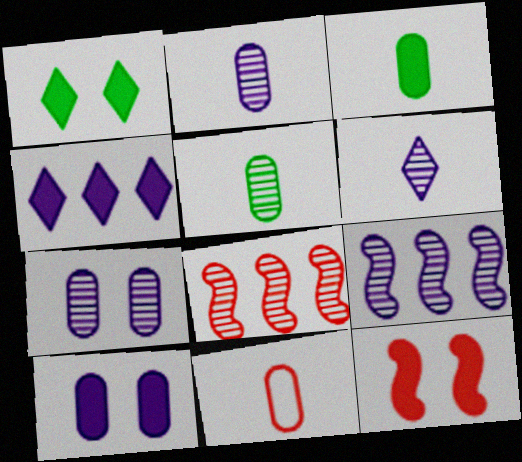[[1, 9, 11], 
[1, 10, 12], 
[2, 3, 11], 
[3, 4, 12], 
[6, 7, 9]]